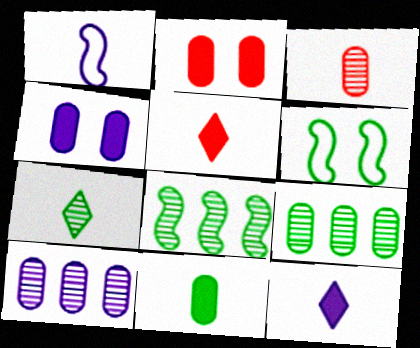[[5, 6, 10]]